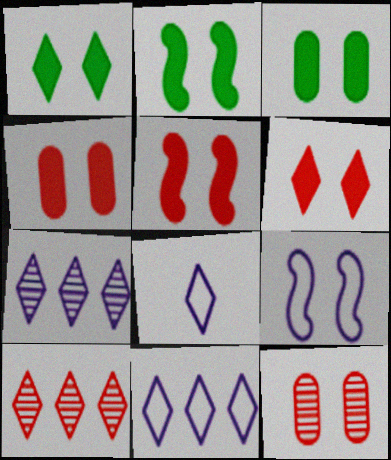[[1, 2, 3], 
[1, 8, 10], 
[1, 9, 12], 
[4, 5, 6]]